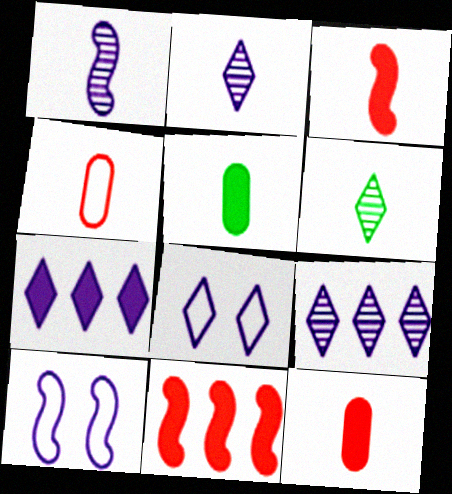[[2, 7, 8]]